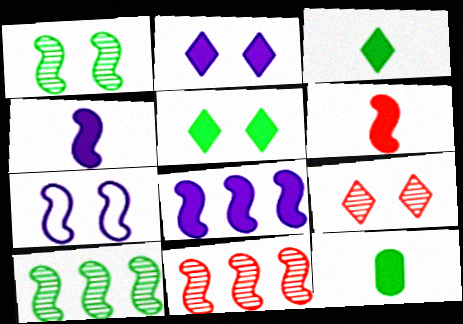[[6, 7, 10]]